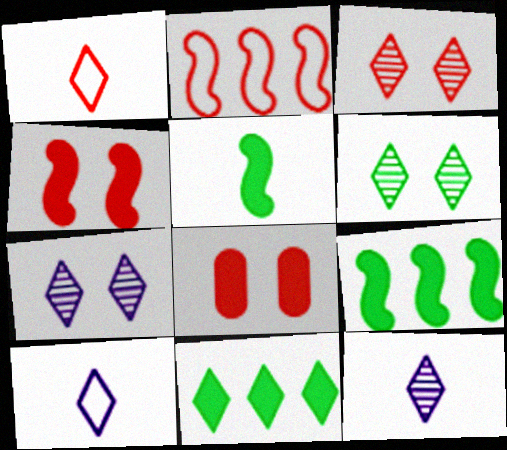[[1, 7, 11], 
[3, 6, 7], 
[3, 10, 11]]